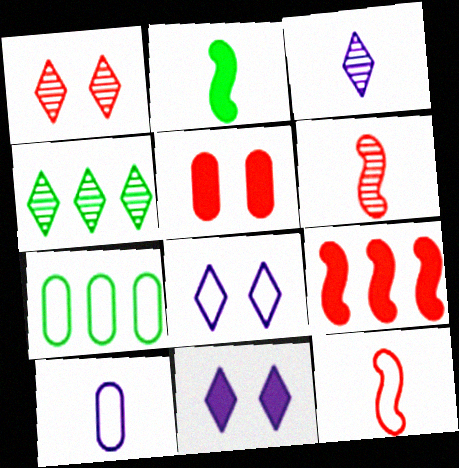[[1, 3, 4], 
[6, 7, 11], 
[7, 8, 12]]